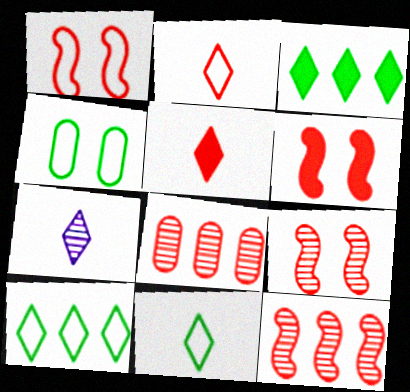[[1, 5, 8], 
[1, 6, 9], 
[2, 6, 8], 
[5, 7, 11]]